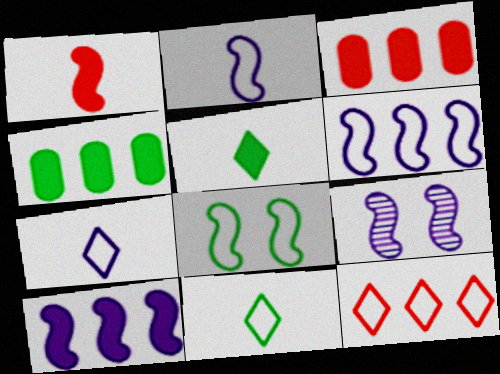[[2, 9, 10], 
[3, 9, 11]]